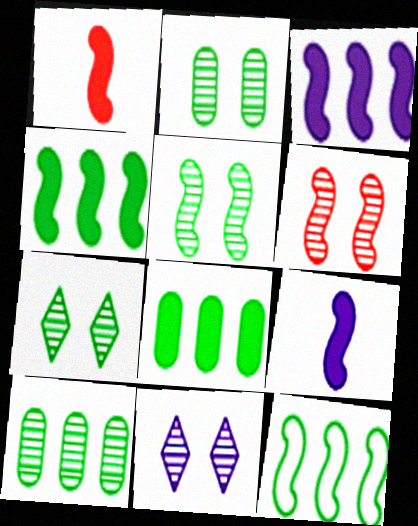[[2, 5, 7], 
[2, 6, 11], 
[6, 9, 12]]